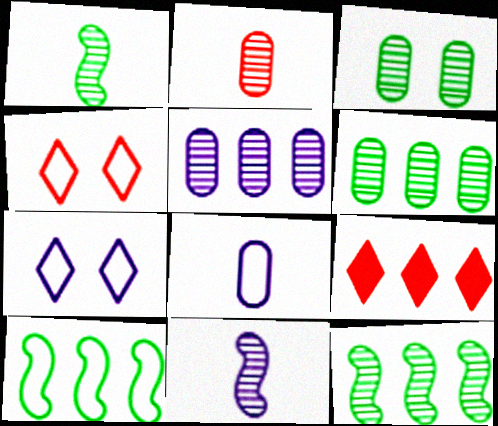[[2, 3, 5], 
[4, 8, 10], 
[5, 9, 10]]